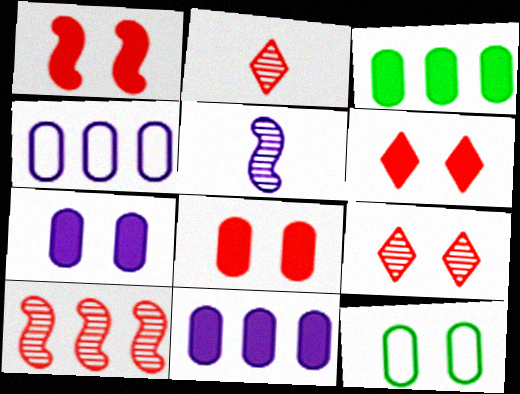[[1, 6, 8]]